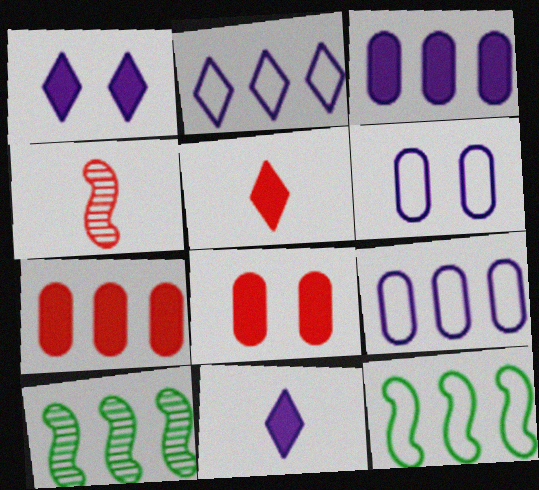[[2, 7, 10], 
[5, 6, 10]]